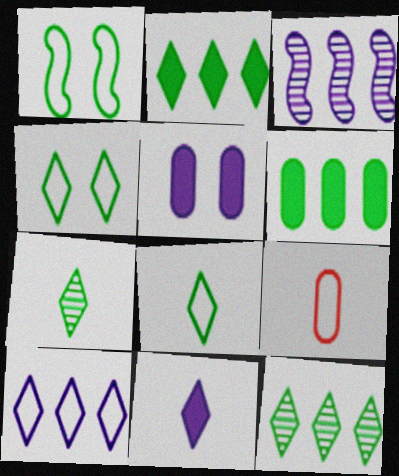[[1, 6, 7], 
[1, 9, 10], 
[2, 4, 7]]